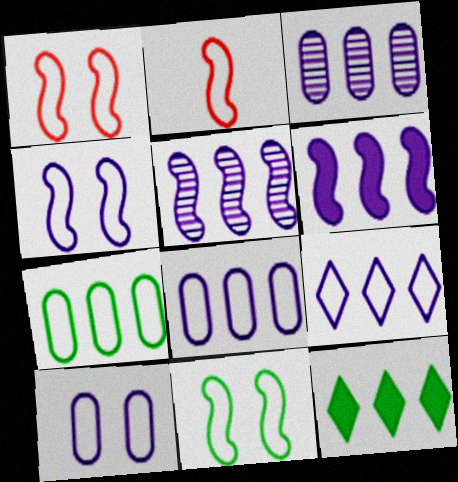[[1, 4, 11], 
[3, 6, 9]]